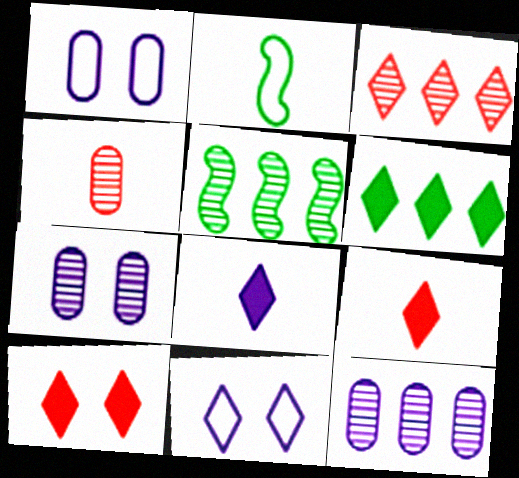[[1, 5, 9], 
[2, 4, 8], 
[2, 10, 12], 
[3, 5, 12], 
[6, 8, 10]]